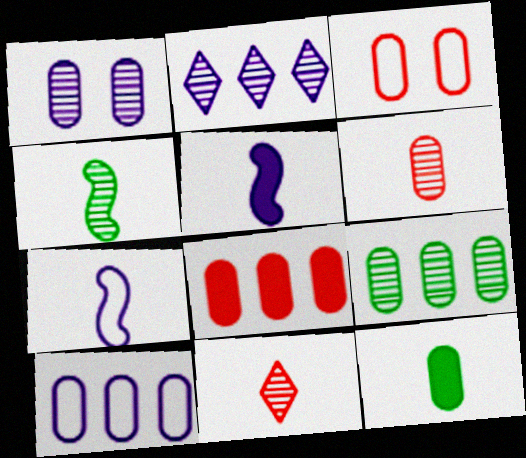[[1, 6, 9], 
[3, 6, 8], 
[7, 11, 12], 
[8, 9, 10]]